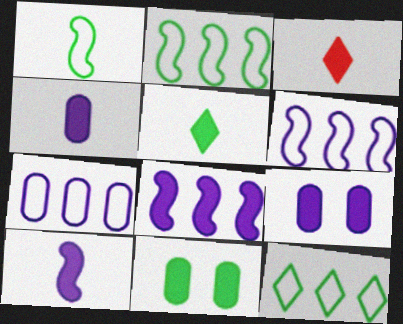[[3, 8, 11]]